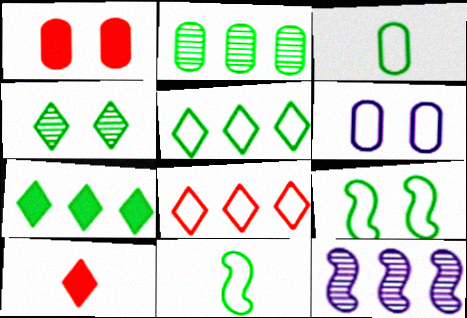[[3, 5, 9], 
[6, 8, 11]]